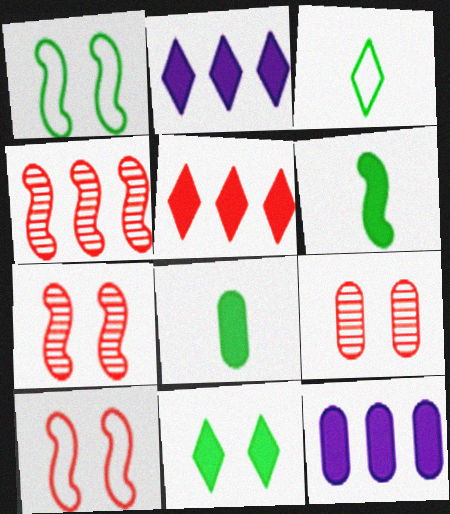[[3, 7, 12]]